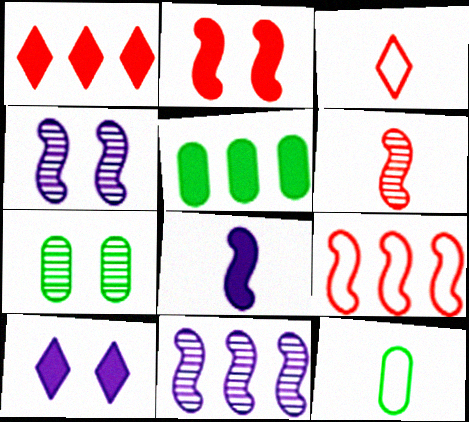[[1, 4, 12], 
[2, 6, 9], 
[3, 4, 5], 
[5, 7, 12]]